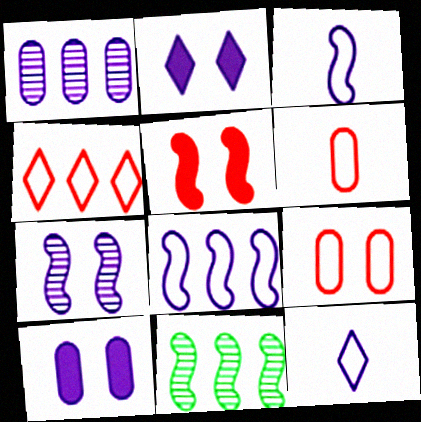[[1, 2, 3], 
[2, 6, 11], 
[3, 5, 11]]